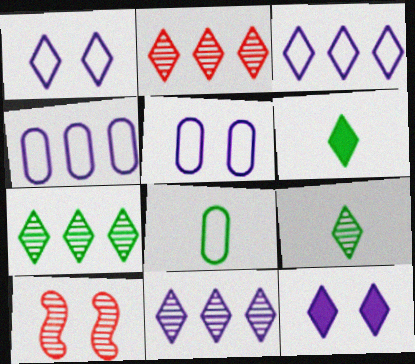[[1, 2, 6], 
[2, 7, 11], 
[4, 6, 10]]